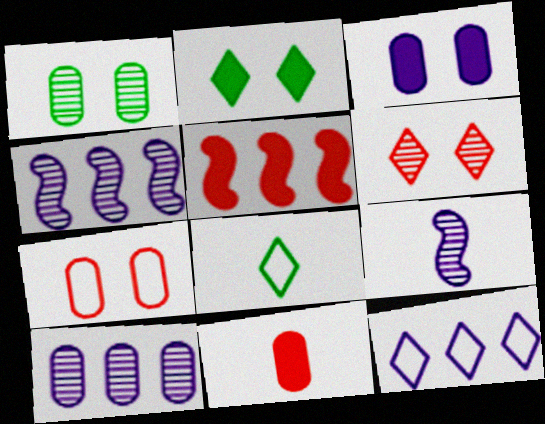[[1, 3, 7], 
[3, 9, 12], 
[8, 9, 11]]